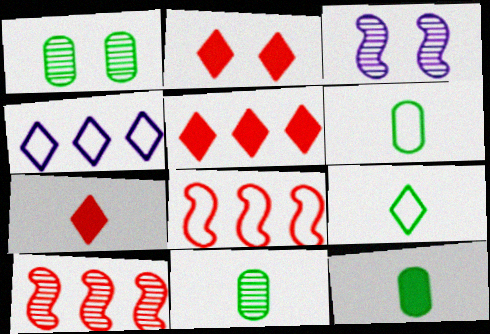[[2, 5, 7], 
[3, 5, 6], 
[6, 11, 12]]